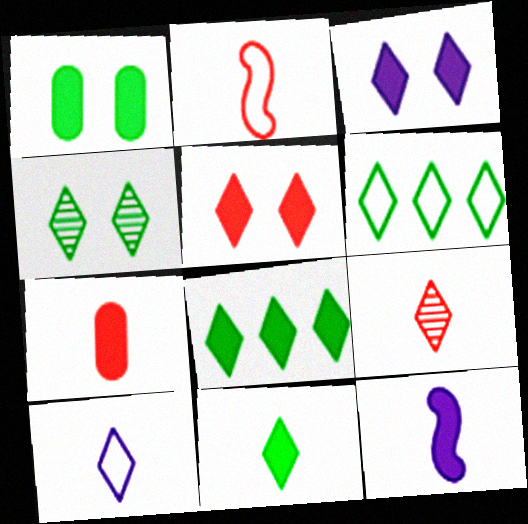[[2, 7, 9], 
[3, 6, 9], 
[4, 6, 11], 
[7, 11, 12], 
[9, 10, 11]]